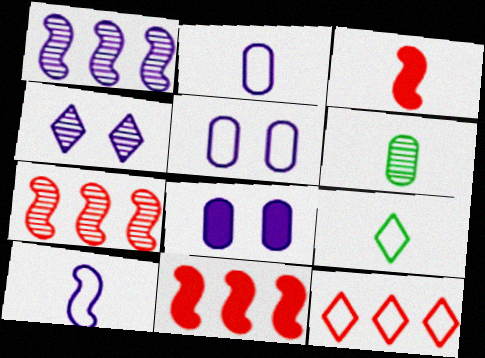[[4, 6, 7], 
[7, 8, 9]]